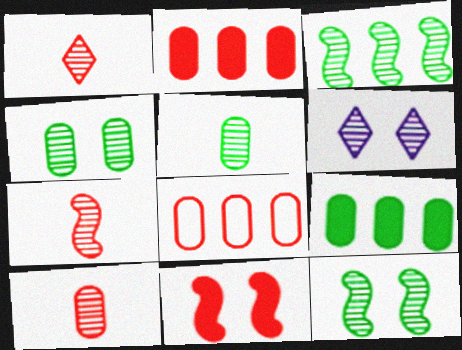[[1, 7, 10], 
[1, 8, 11], 
[3, 6, 10]]